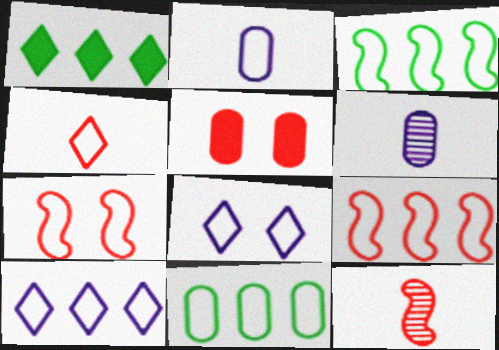[[1, 6, 7], 
[5, 6, 11], 
[9, 10, 11]]